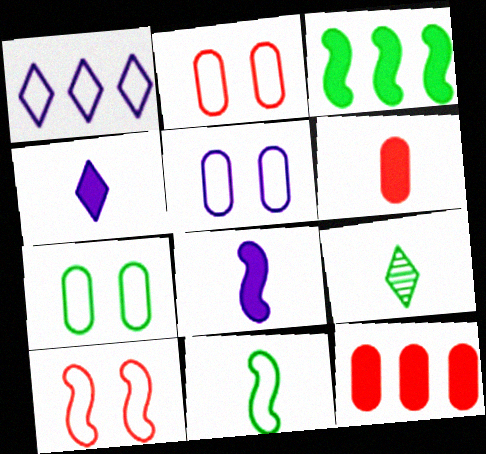[[1, 2, 11], 
[2, 5, 7], 
[3, 7, 9]]